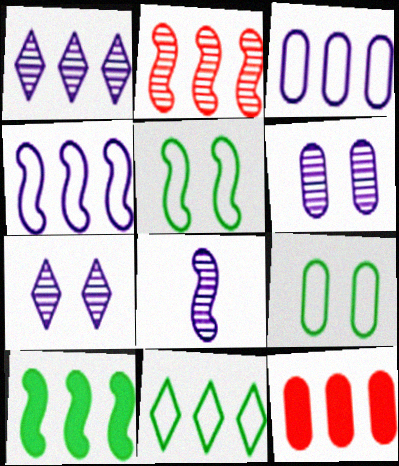[[1, 6, 8], 
[2, 4, 10]]